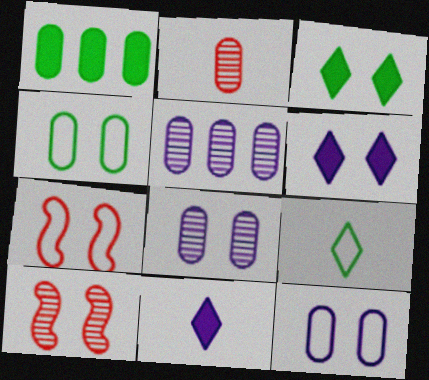[[1, 2, 12], 
[3, 7, 8], 
[3, 10, 12], 
[4, 6, 10]]